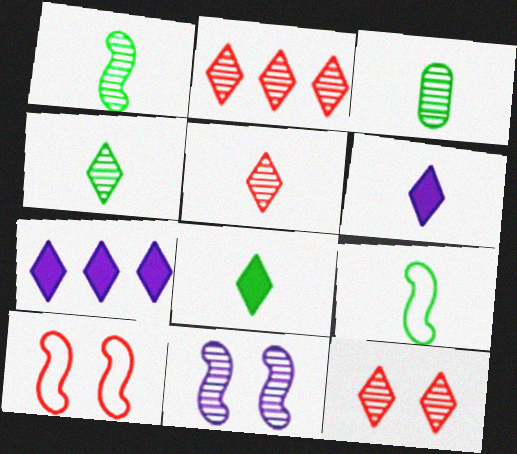[[1, 3, 4], 
[2, 3, 11], 
[2, 5, 12], 
[3, 7, 10], 
[3, 8, 9]]